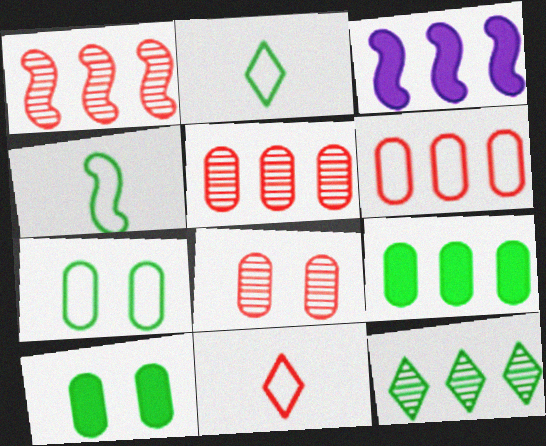[[2, 3, 8], 
[3, 6, 12], 
[4, 10, 12]]